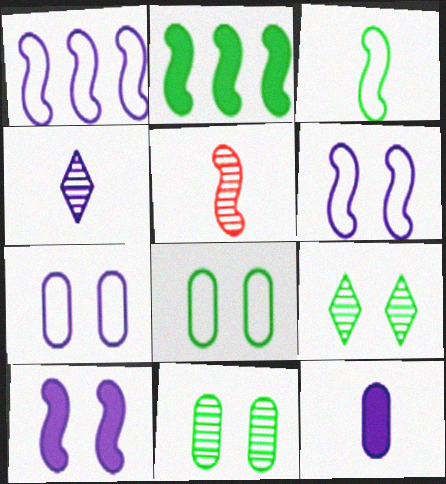[[2, 5, 6]]